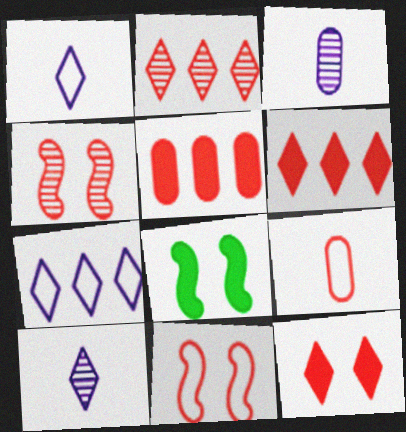[[4, 6, 9]]